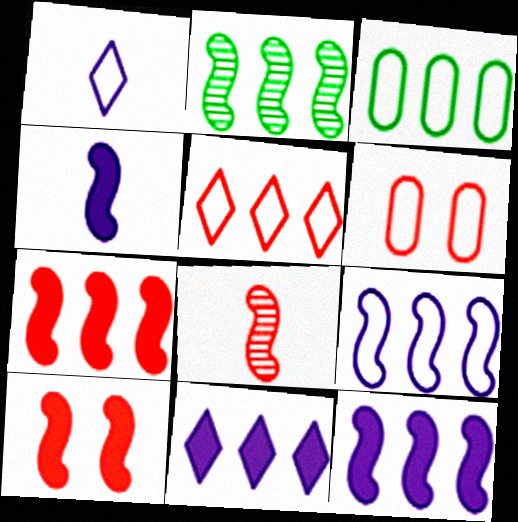[[2, 7, 9], 
[3, 5, 9]]